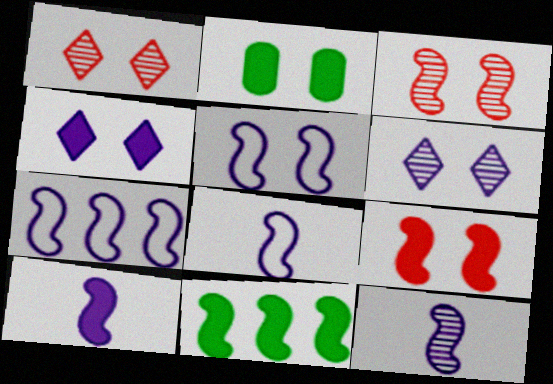[[1, 2, 5], 
[2, 4, 9], 
[3, 8, 11], 
[5, 7, 8], 
[8, 10, 12], 
[9, 10, 11]]